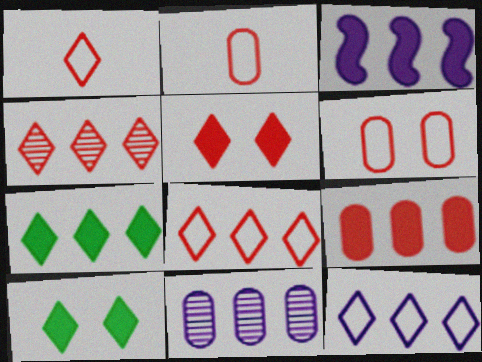[[1, 4, 5], 
[3, 7, 9], 
[3, 11, 12], 
[4, 7, 12]]